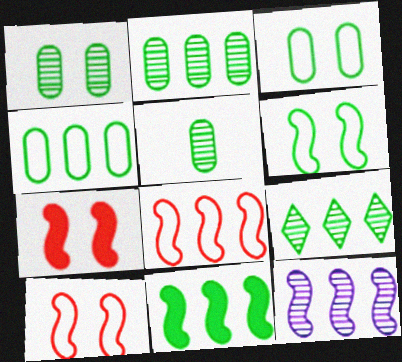[[1, 2, 5], 
[4, 9, 11], 
[8, 11, 12]]